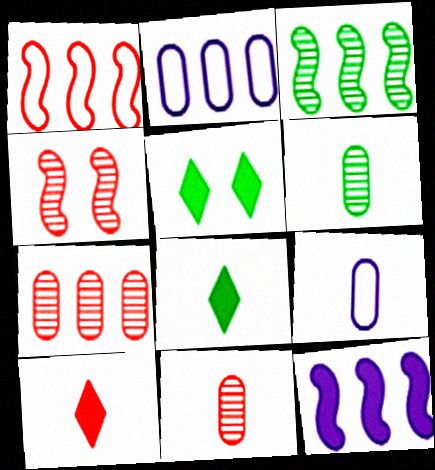[[1, 3, 12], 
[2, 4, 8]]